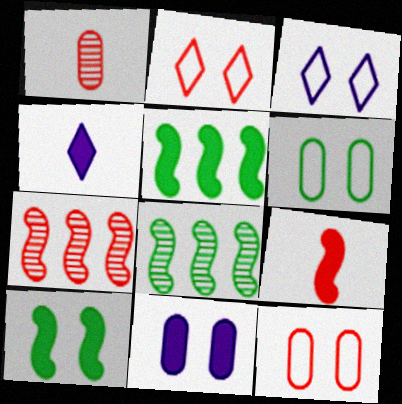[[1, 3, 5], 
[4, 6, 7], 
[4, 8, 12]]